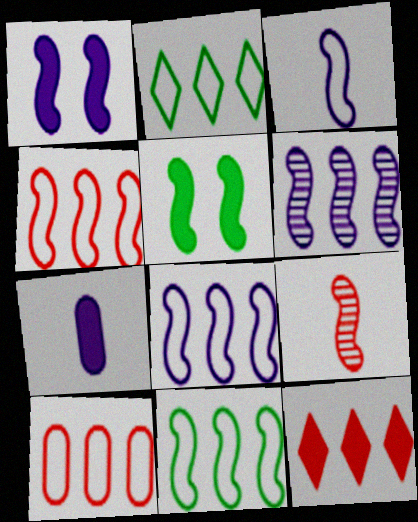[[1, 3, 6], 
[1, 9, 11], 
[2, 8, 10], 
[4, 8, 11], 
[5, 7, 12], 
[5, 8, 9]]